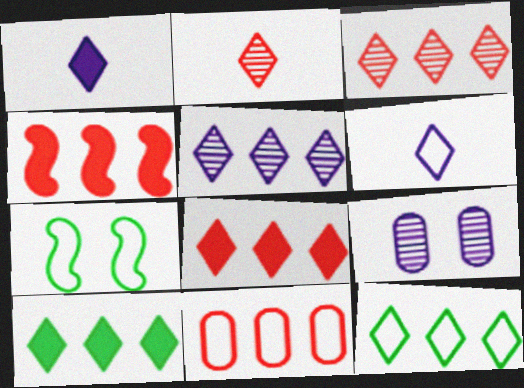[[3, 4, 11], 
[5, 8, 12], 
[6, 7, 11]]